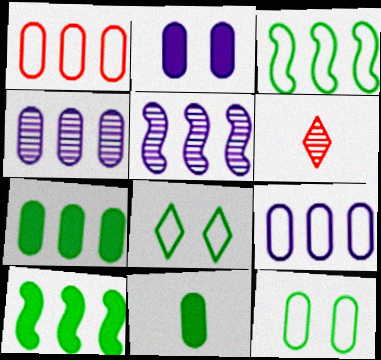[[1, 4, 7], 
[2, 3, 6]]